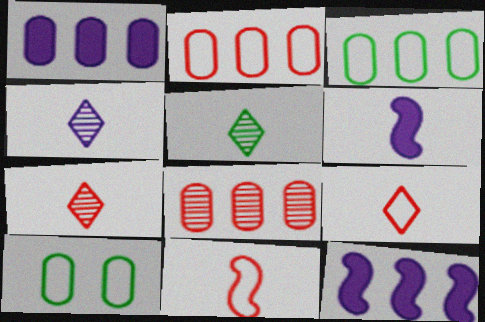[[1, 3, 8], 
[4, 5, 7], 
[7, 10, 12]]